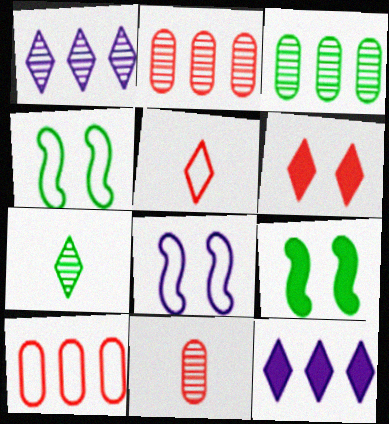[[4, 11, 12]]